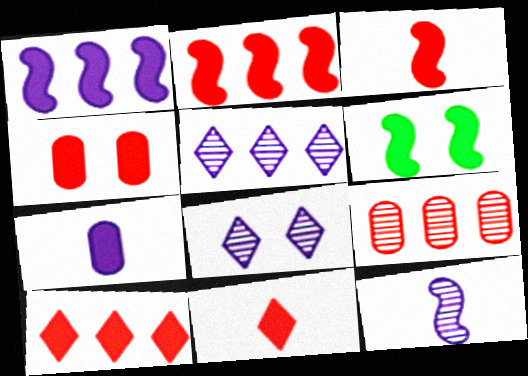[[1, 3, 6], 
[2, 4, 11], 
[3, 4, 10], 
[6, 7, 10]]